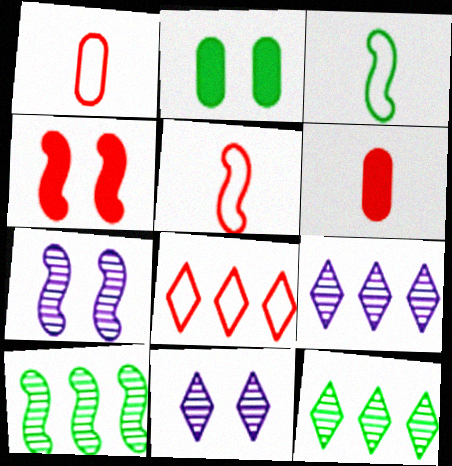[[2, 3, 12], 
[2, 5, 9]]